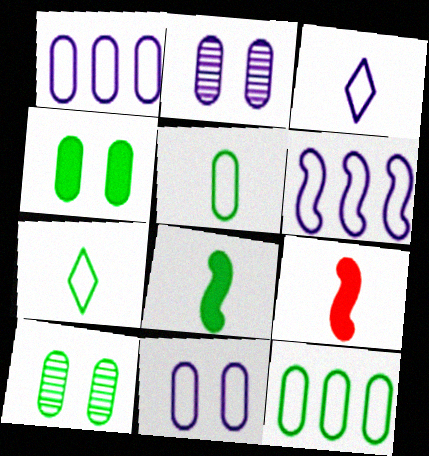[[3, 6, 11]]